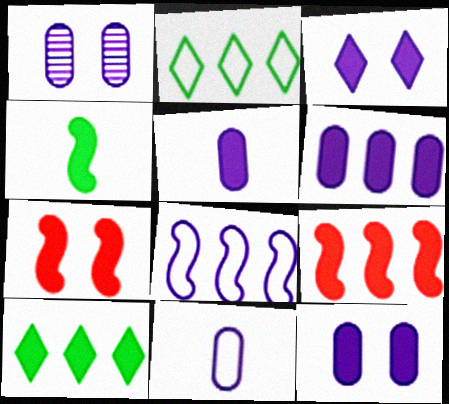[[1, 6, 11], 
[5, 6, 12], 
[5, 7, 10], 
[6, 9, 10]]